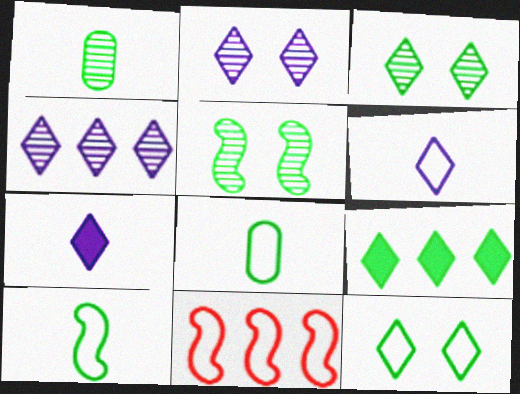[[5, 8, 9]]